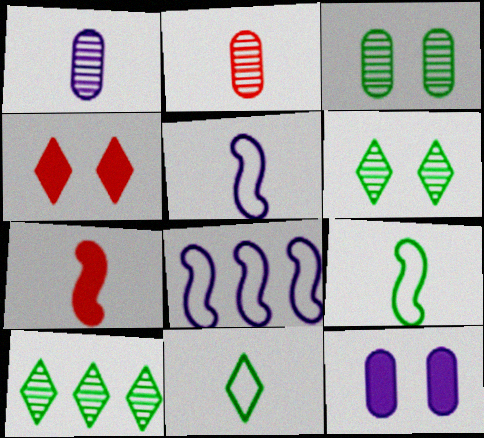[[1, 7, 11]]